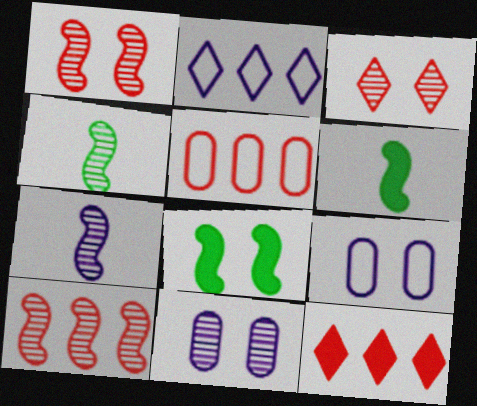[[3, 8, 9], 
[4, 9, 12], 
[5, 10, 12]]